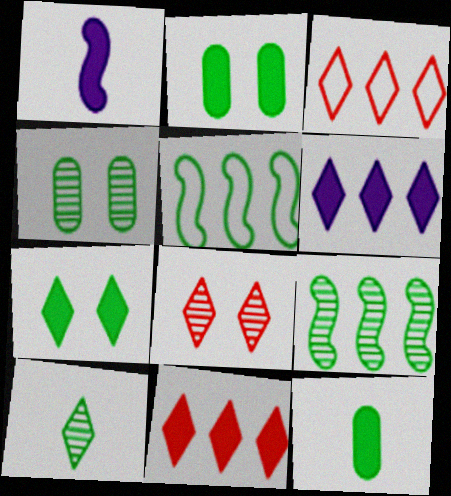[[1, 2, 11], 
[1, 3, 4], 
[2, 5, 10], 
[4, 9, 10]]